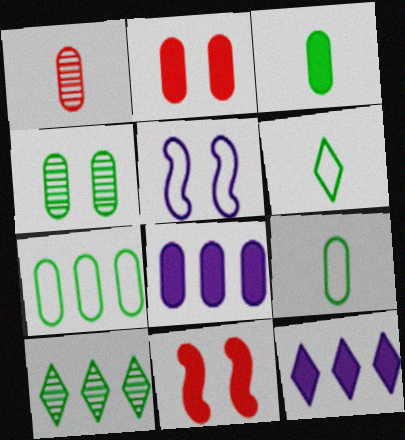[[2, 3, 8], 
[3, 4, 7], 
[3, 11, 12]]